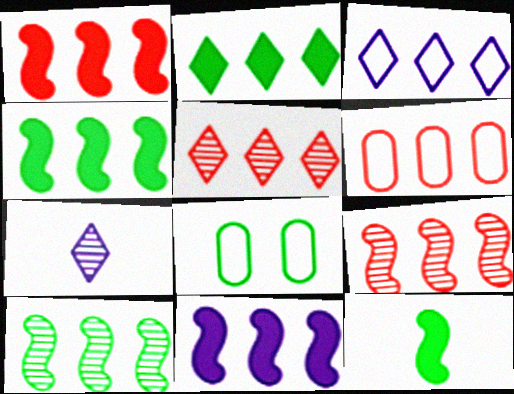[[1, 4, 11], 
[1, 5, 6], 
[1, 7, 8], 
[2, 3, 5]]